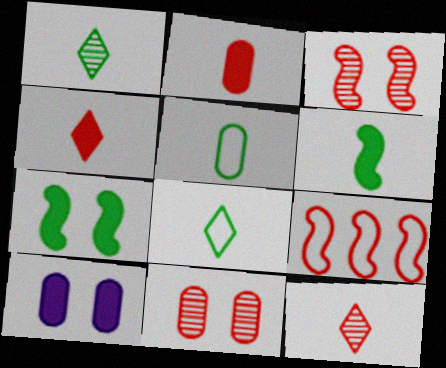[[1, 5, 6], 
[1, 9, 10], 
[4, 9, 11]]